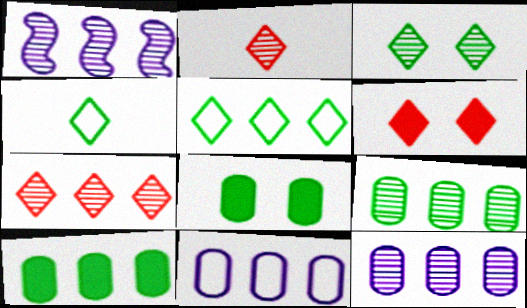[[1, 7, 9]]